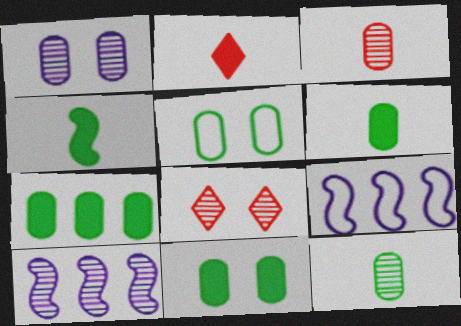[[2, 5, 10], 
[5, 7, 12], 
[6, 7, 11], 
[6, 8, 9], 
[8, 10, 12]]